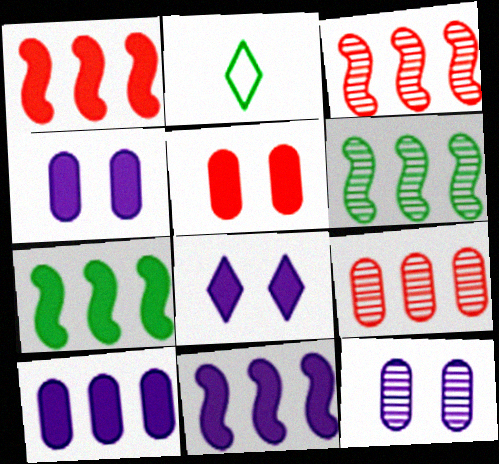[[1, 2, 12], 
[1, 7, 11], 
[2, 3, 4]]